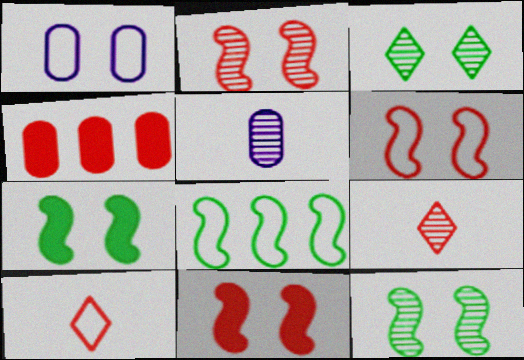[[1, 3, 11], 
[1, 8, 10], 
[2, 4, 10], 
[2, 6, 11], 
[4, 6, 9]]